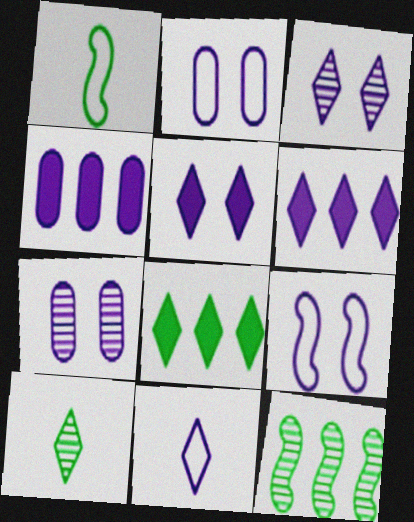[[3, 6, 11], 
[5, 7, 9]]